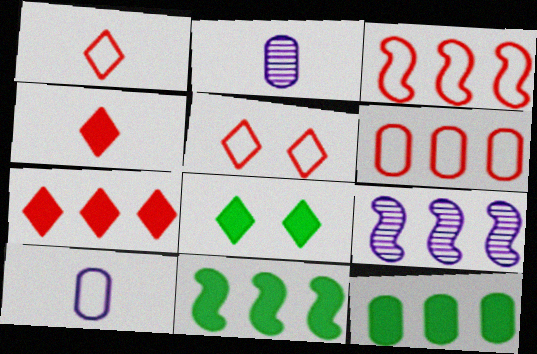[[2, 3, 8], 
[2, 5, 11], 
[3, 9, 11]]